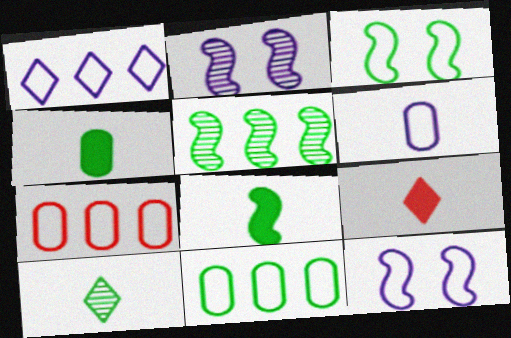[[1, 6, 12], 
[2, 9, 11], 
[3, 5, 8]]